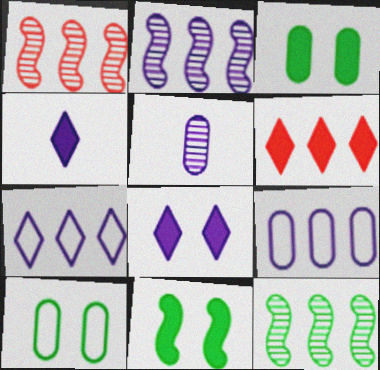[[1, 2, 12], 
[1, 4, 10], 
[6, 9, 12]]